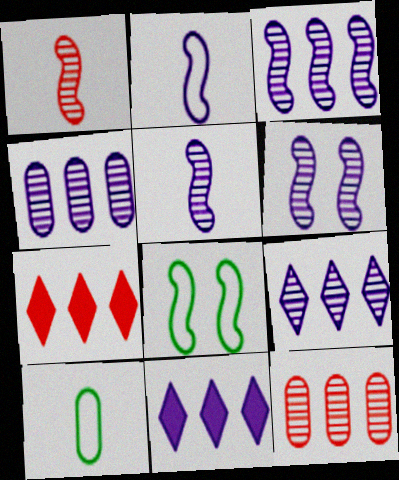[[3, 4, 9], 
[3, 5, 6], 
[6, 7, 10]]